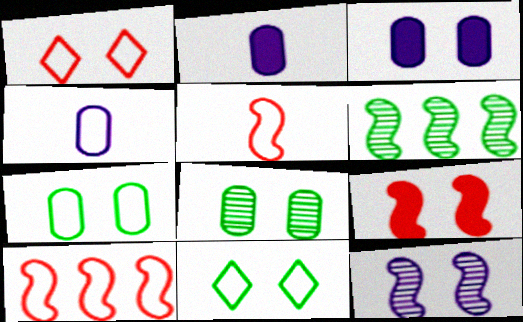[[1, 2, 6], 
[4, 10, 11]]